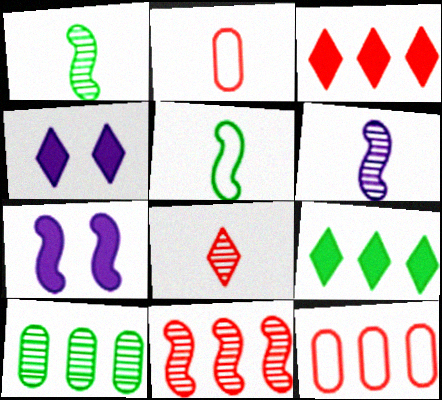[[1, 4, 12], 
[3, 11, 12], 
[5, 7, 11]]